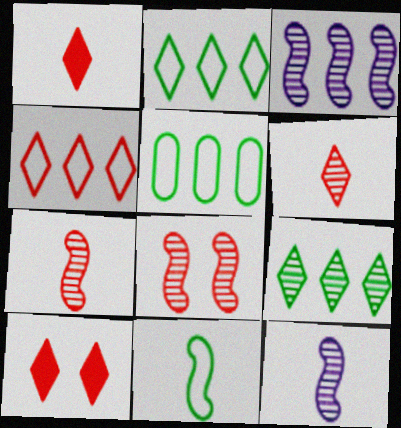[[4, 6, 10], 
[5, 10, 12]]